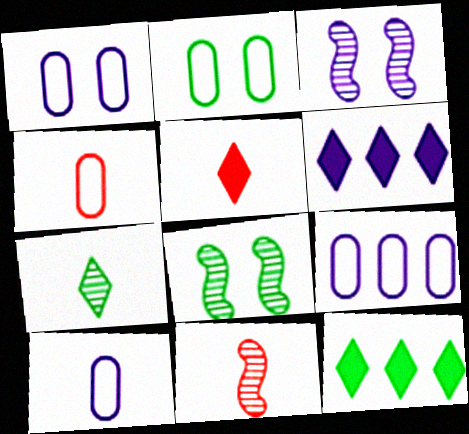[[1, 9, 10], 
[1, 11, 12], 
[2, 4, 9], 
[2, 6, 11], 
[3, 4, 12], 
[3, 6, 10], 
[4, 5, 11], 
[4, 6, 8], 
[5, 8, 9]]